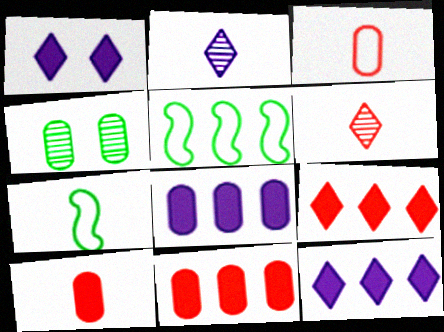[[2, 7, 10], 
[3, 4, 8]]